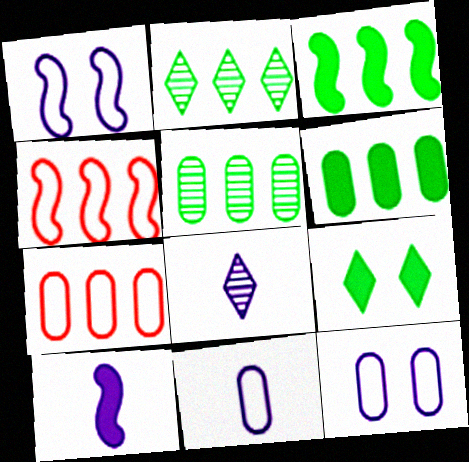[[8, 10, 11]]